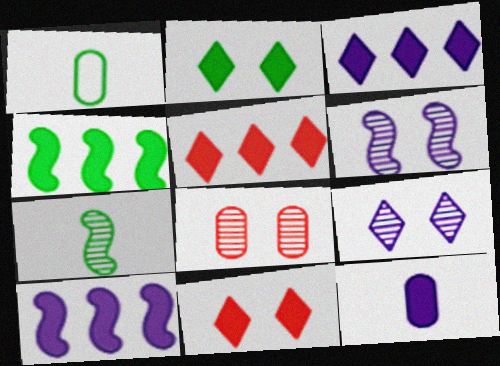[[1, 5, 6], 
[4, 11, 12]]